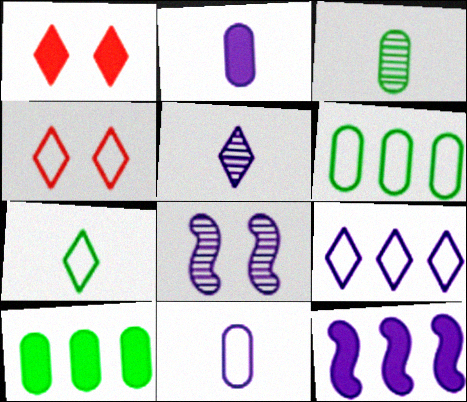[[2, 8, 9], 
[3, 4, 12], 
[4, 7, 9]]